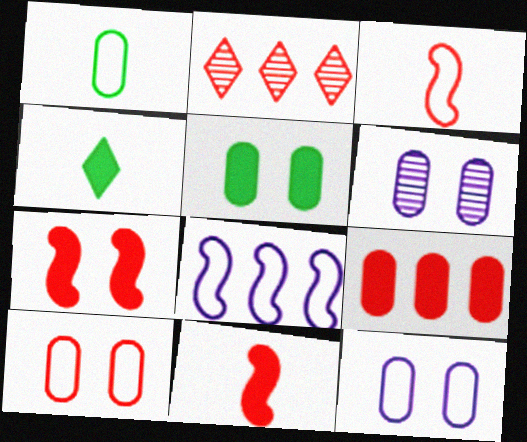[[1, 6, 9], 
[2, 10, 11], 
[5, 6, 10]]